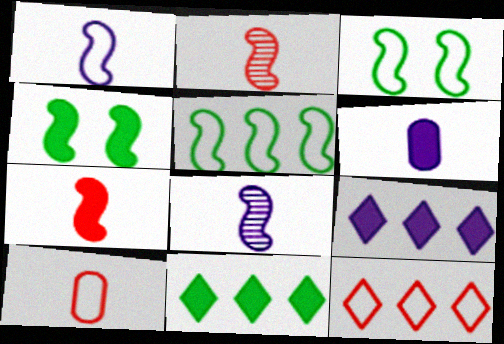[]